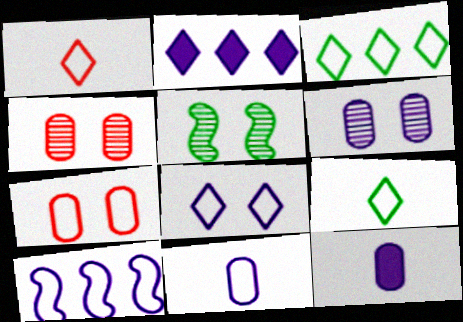[[1, 3, 8], 
[7, 9, 10], 
[8, 10, 11]]